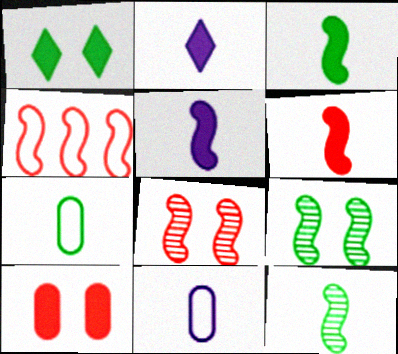[[3, 5, 6], 
[4, 5, 9], 
[4, 6, 8]]